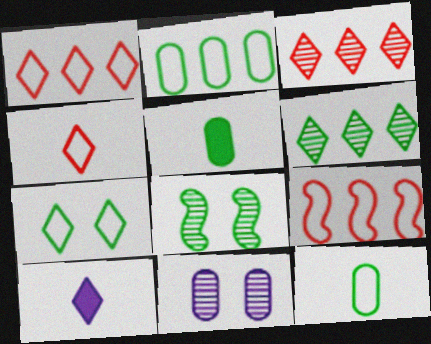[[3, 7, 10]]